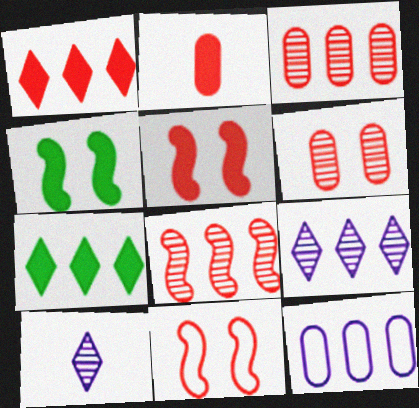[[1, 2, 5], 
[7, 8, 12]]